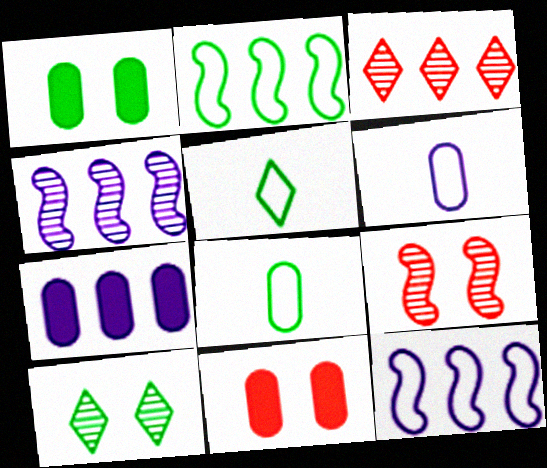[[2, 3, 7], 
[4, 5, 11], 
[5, 7, 9]]